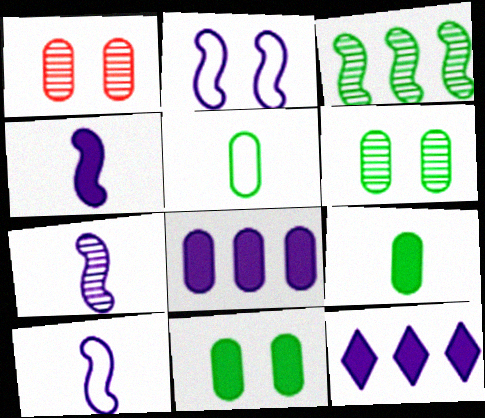[[1, 5, 8], 
[4, 7, 10]]